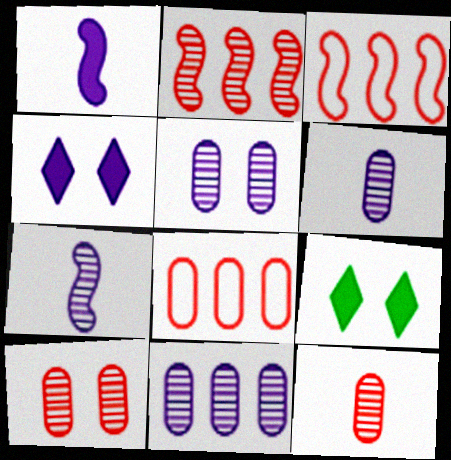[[3, 6, 9], 
[5, 6, 11], 
[7, 8, 9]]